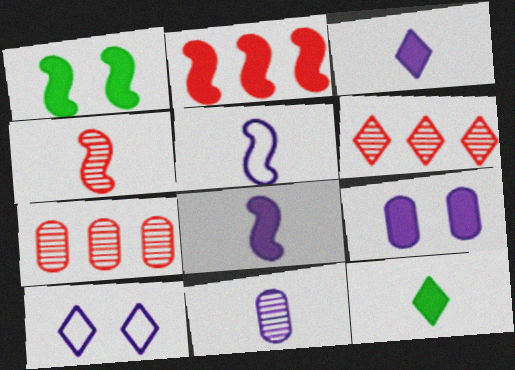[[1, 2, 8], 
[2, 9, 12], 
[3, 5, 11], 
[6, 10, 12]]